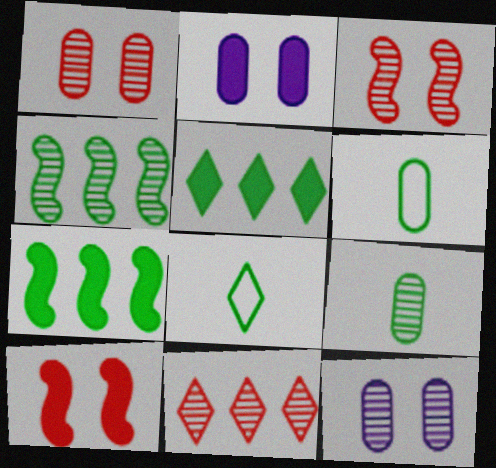[]